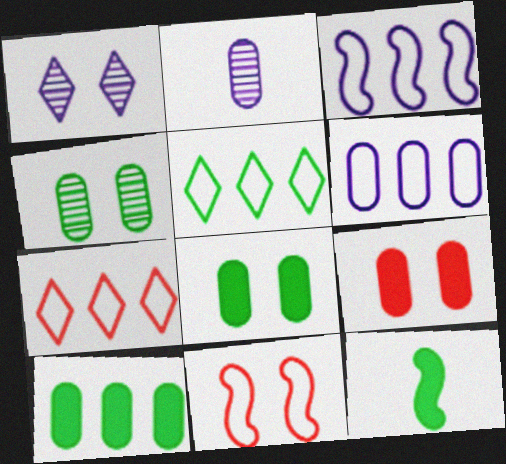[[1, 8, 11], 
[4, 5, 12]]